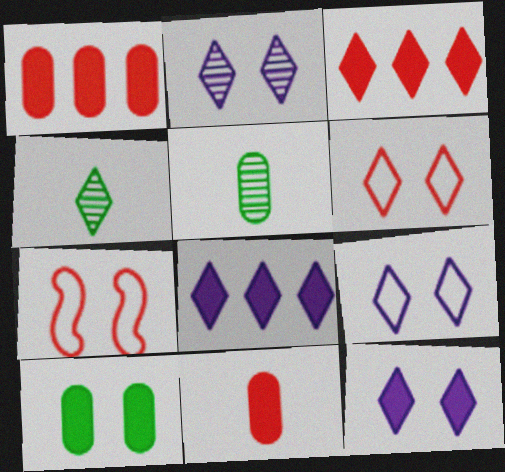[[2, 7, 10], 
[2, 9, 12], 
[3, 4, 9], 
[4, 6, 8], 
[5, 7, 8]]